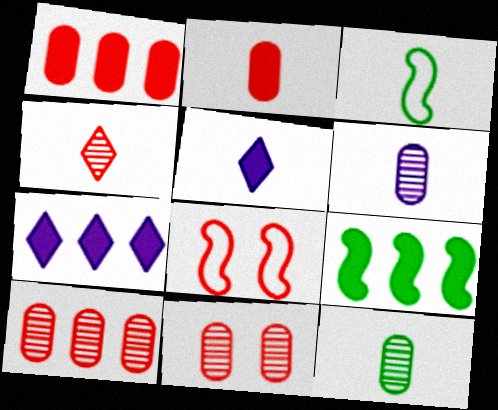[[1, 4, 8], 
[1, 7, 9], 
[3, 7, 11], 
[7, 8, 12]]